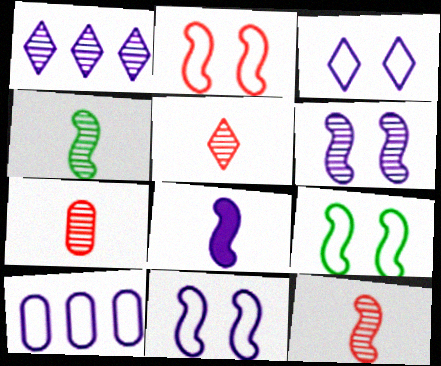[[2, 9, 11], 
[5, 7, 12]]